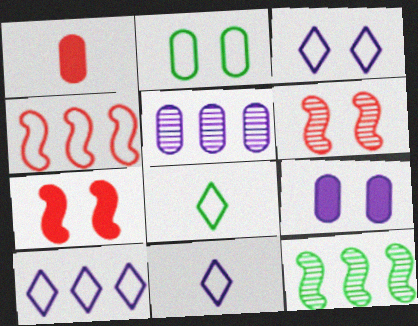[[1, 2, 5], 
[1, 3, 12], 
[2, 4, 11], 
[3, 10, 11], 
[5, 7, 8]]